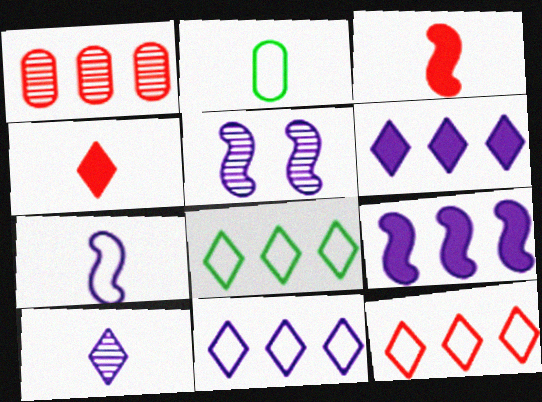[[1, 8, 9], 
[2, 3, 10], 
[5, 7, 9], 
[8, 11, 12]]